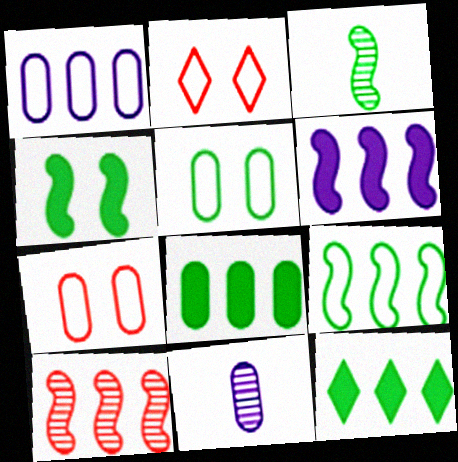[[1, 10, 12], 
[3, 4, 9], 
[3, 5, 12], 
[6, 9, 10], 
[7, 8, 11]]